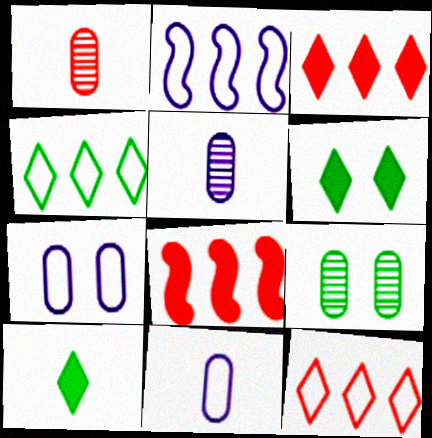[[1, 2, 6]]